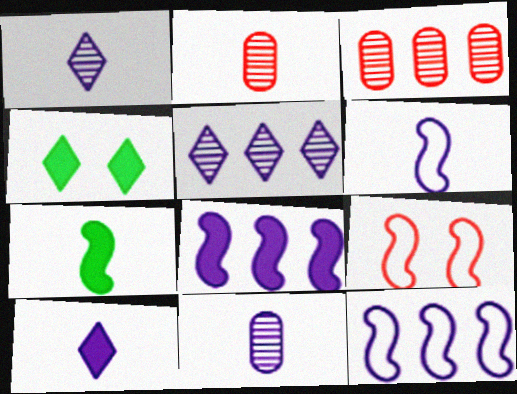[[2, 4, 12], 
[3, 4, 6], 
[6, 10, 11]]